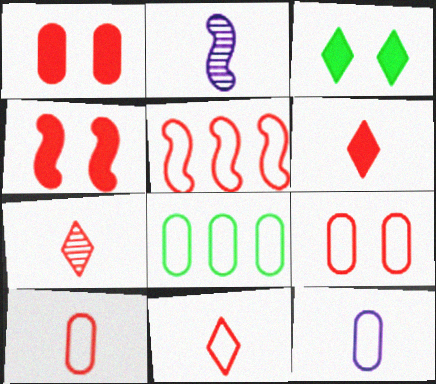[[1, 5, 7], 
[5, 9, 11], 
[6, 7, 11], 
[8, 9, 12]]